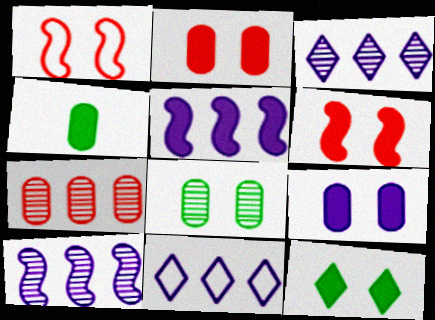[[1, 3, 4], 
[6, 9, 12]]